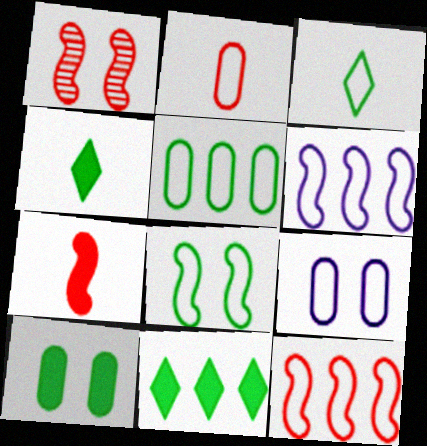[[1, 7, 12], 
[2, 5, 9], 
[3, 5, 8], 
[3, 9, 12]]